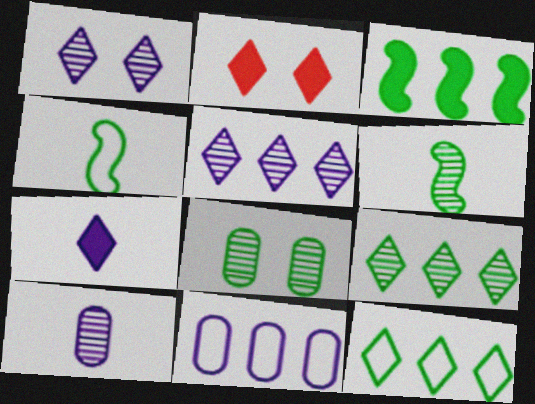[[2, 6, 11], 
[6, 8, 9]]